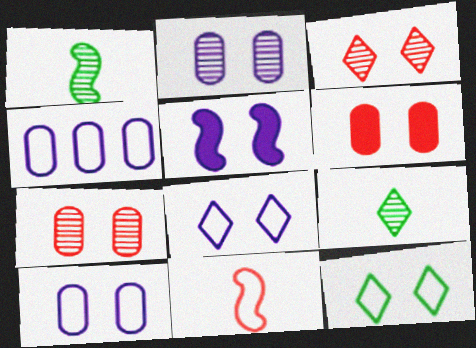[[2, 5, 8], 
[4, 11, 12], 
[5, 7, 12]]